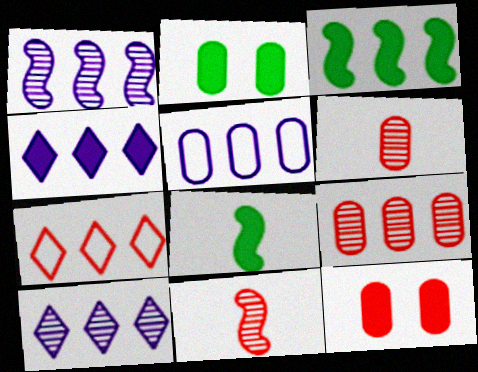[[1, 4, 5], 
[2, 5, 6], 
[4, 8, 12], 
[7, 11, 12]]